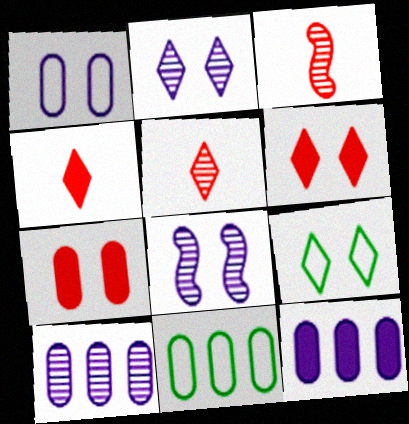[[2, 6, 9], 
[3, 9, 12], 
[4, 8, 11], 
[7, 8, 9]]